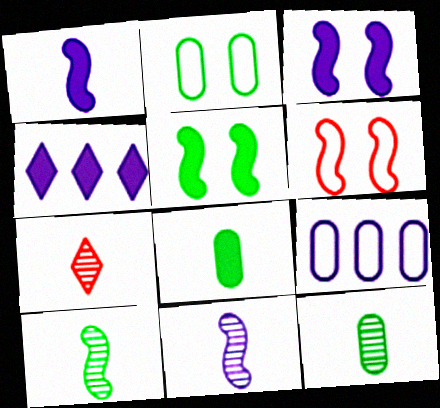[[4, 6, 12], 
[5, 7, 9], 
[7, 11, 12]]